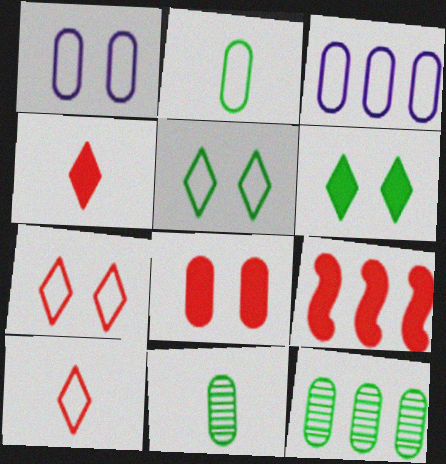[[3, 8, 11], 
[4, 8, 9]]